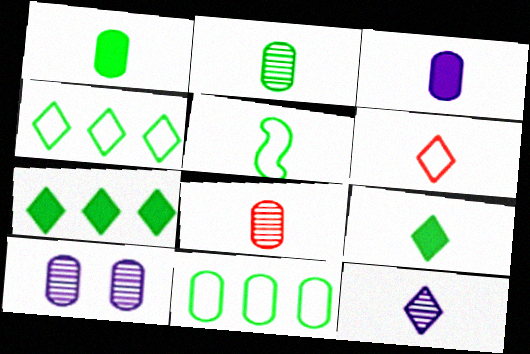[[2, 5, 9], 
[6, 9, 12]]